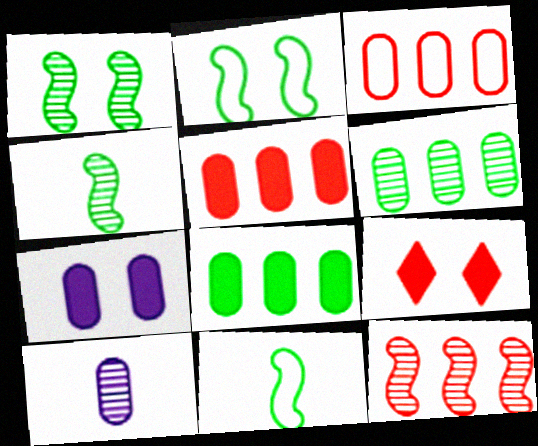[]